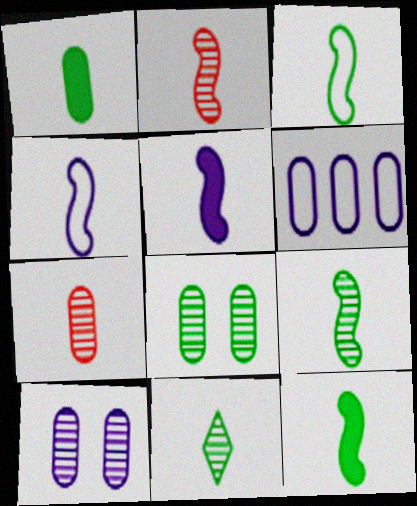[[1, 3, 11], 
[2, 3, 5], 
[2, 4, 12], 
[3, 9, 12]]